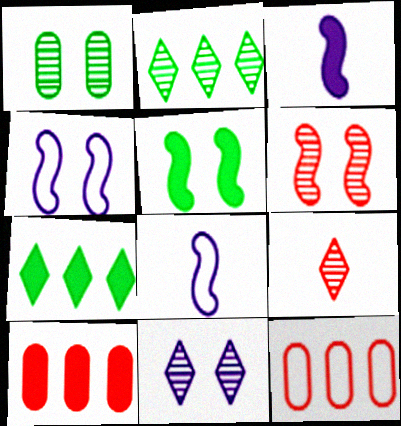[[1, 6, 11], 
[2, 9, 11], 
[4, 5, 6]]